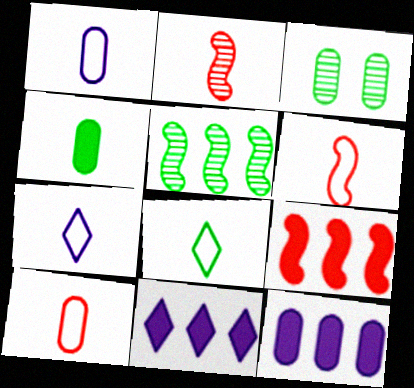[[1, 6, 8], 
[2, 4, 7], 
[3, 6, 11], 
[3, 7, 9], 
[3, 10, 12]]